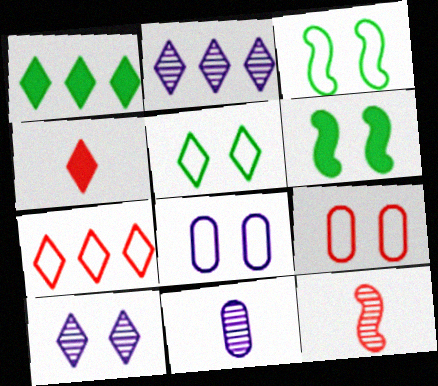[[1, 2, 7], 
[1, 8, 12], 
[2, 4, 5], 
[6, 7, 11], 
[6, 9, 10]]